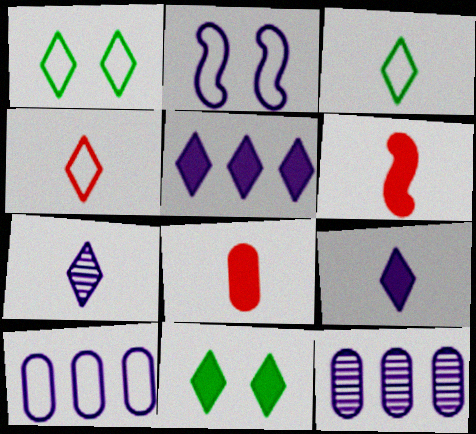[[1, 6, 12], 
[2, 9, 12]]